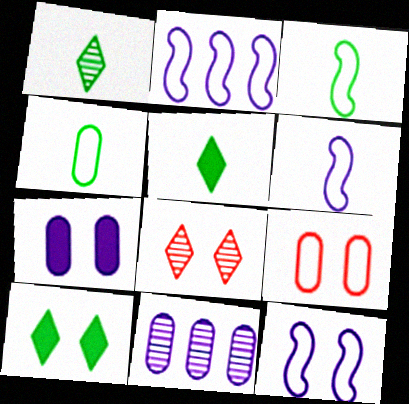[[2, 6, 12]]